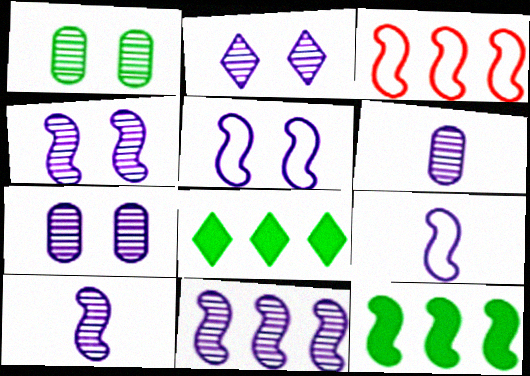[[2, 4, 7], 
[2, 6, 11], 
[3, 11, 12], 
[4, 10, 11]]